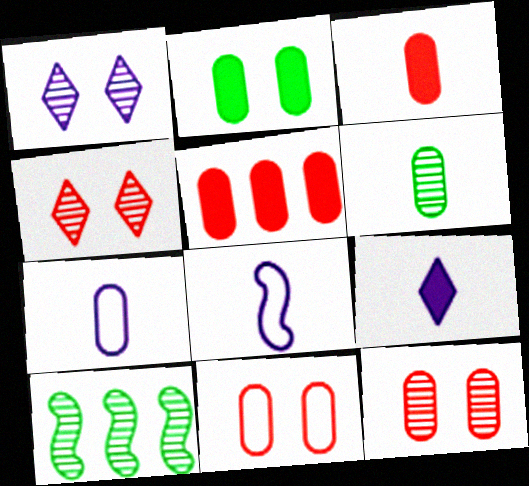[[3, 6, 7], 
[9, 10, 11]]